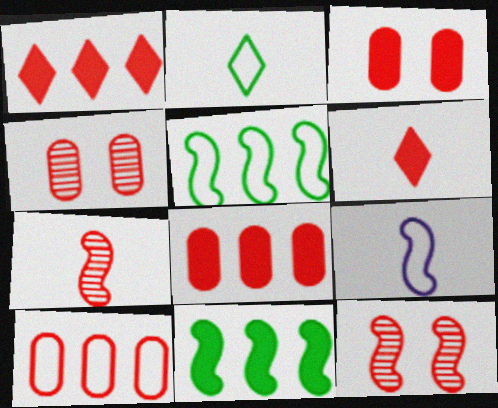[[6, 10, 12], 
[9, 11, 12]]